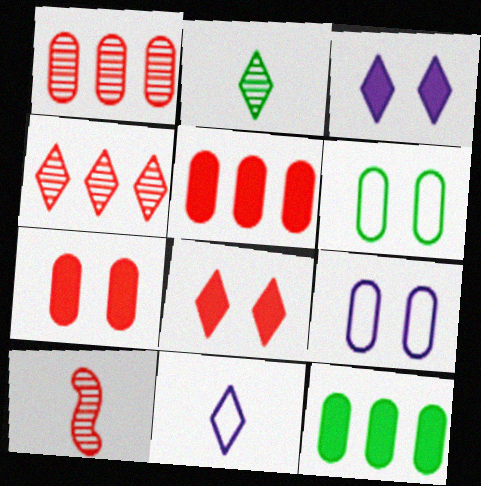[]